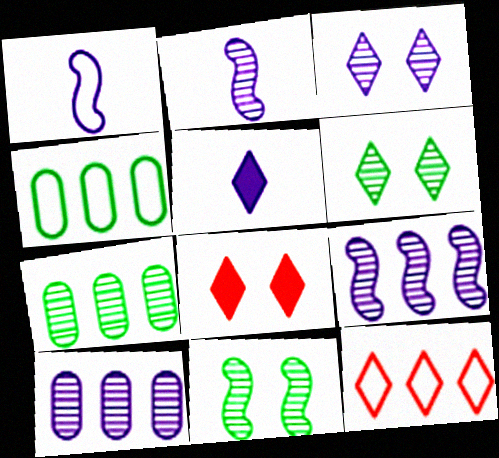[[1, 7, 8], 
[2, 3, 10], 
[2, 4, 8], 
[5, 6, 12]]